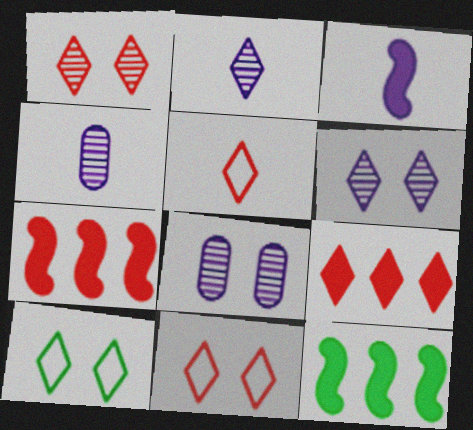[[1, 5, 9], 
[2, 9, 10], 
[4, 7, 10], 
[4, 11, 12], 
[5, 8, 12]]